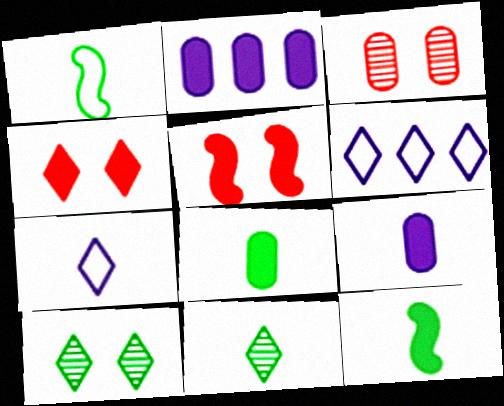[[1, 8, 11], 
[2, 4, 12], 
[3, 6, 12], 
[4, 6, 11]]